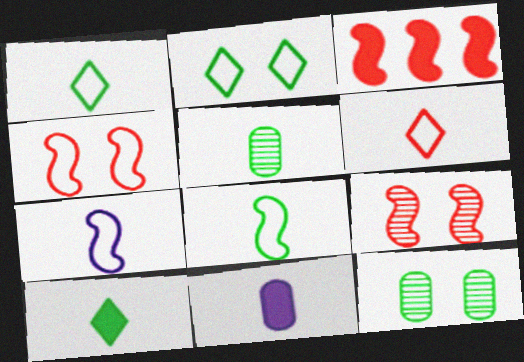[[5, 8, 10]]